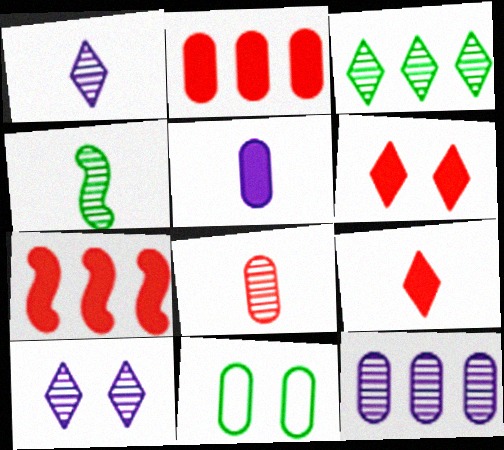[[1, 4, 8], 
[1, 7, 11]]